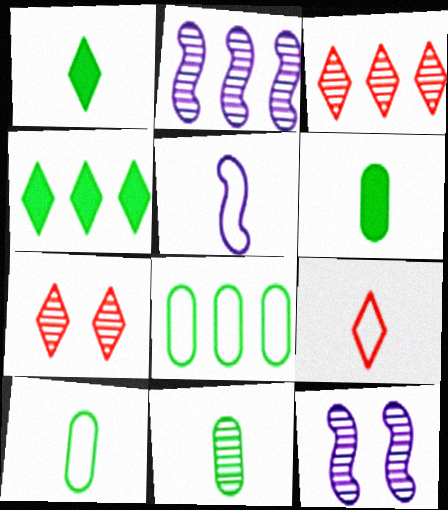[[2, 7, 11], 
[3, 11, 12], 
[5, 9, 10], 
[6, 10, 11]]